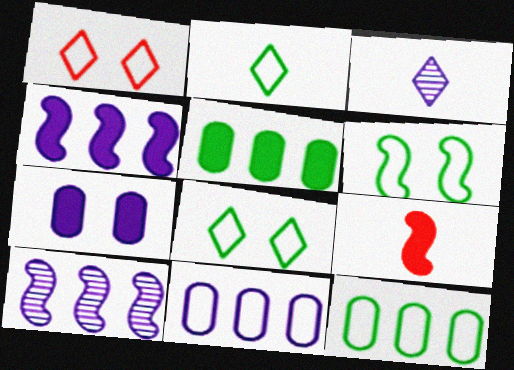[[2, 6, 12], 
[6, 9, 10]]